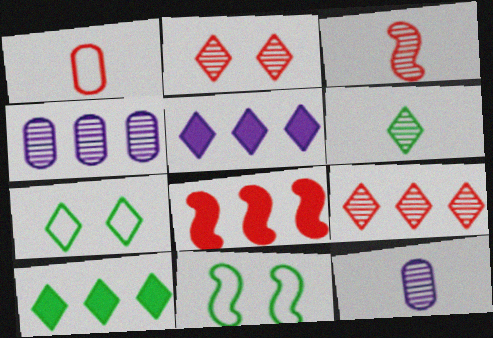[[1, 2, 8], 
[3, 6, 12], 
[6, 7, 10], 
[7, 8, 12]]